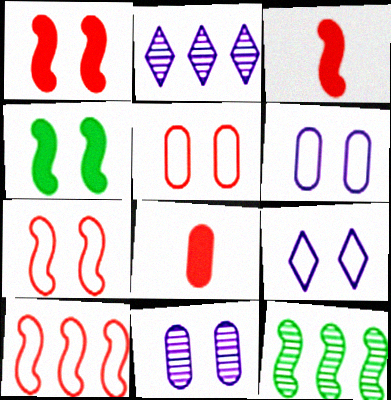[[8, 9, 12]]